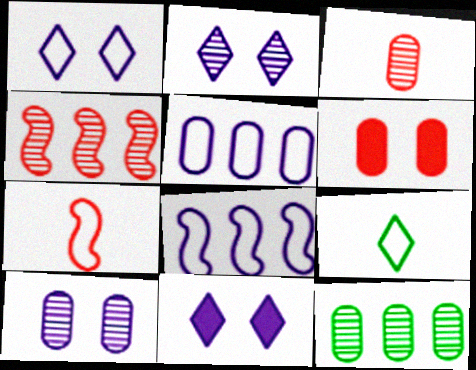[[1, 2, 11], 
[3, 10, 12], 
[7, 11, 12]]